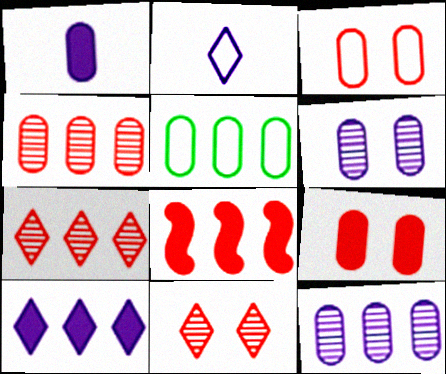[]